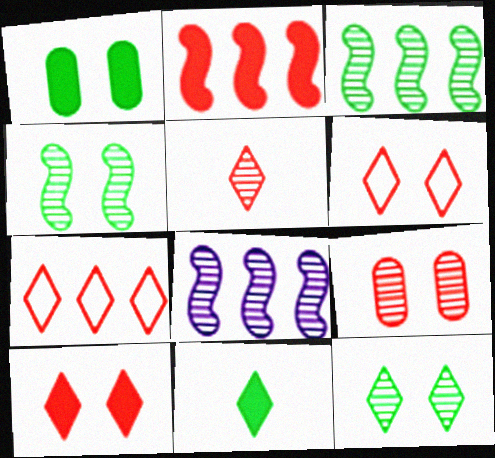[[5, 7, 10]]